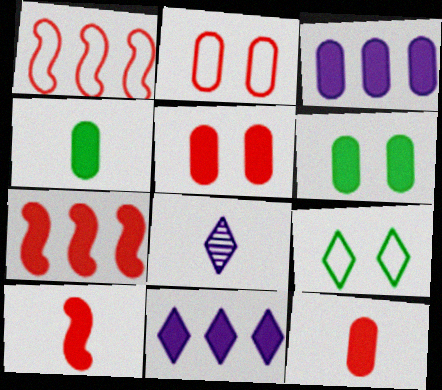[[1, 6, 8], 
[3, 4, 5], 
[3, 6, 12], 
[6, 10, 11]]